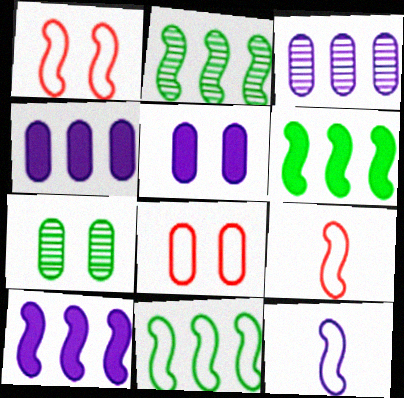[[1, 11, 12], 
[2, 6, 11], 
[5, 7, 8]]